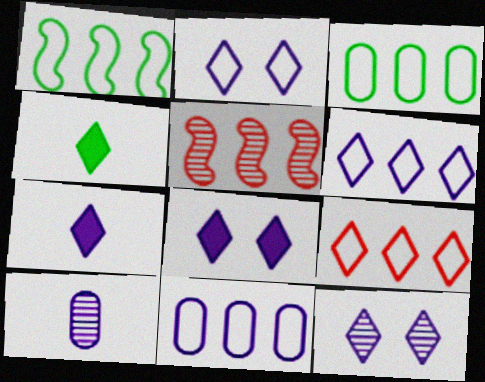[[1, 9, 11], 
[2, 8, 12], 
[4, 9, 12], 
[6, 7, 12]]